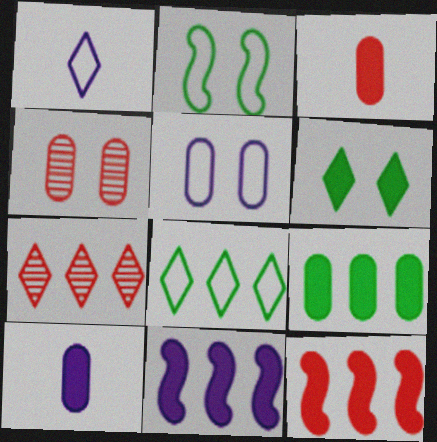[[1, 6, 7], 
[2, 7, 10], 
[3, 6, 11], 
[6, 10, 12]]